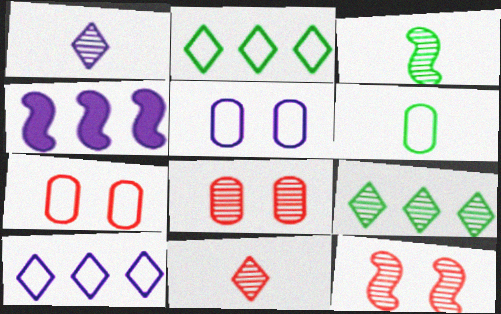[[1, 4, 5]]